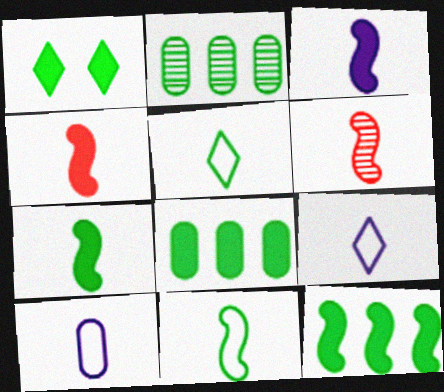[[1, 2, 11], 
[1, 7, 8], 
[3, 4, 7], 
[3, 6, 11]]